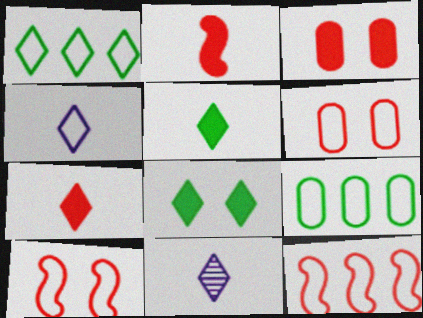[[4, 9, 10]]